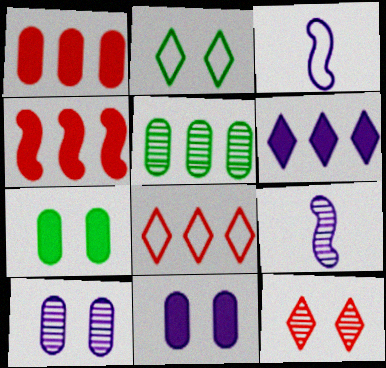[[1, 2, 9], 
[3, 6, 10], 
[5, 9, 12], 
[7, 8, 9]]